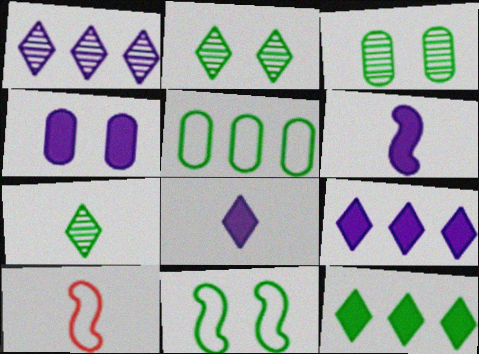[[3, 9, 10], 
[4, 6, 9]]